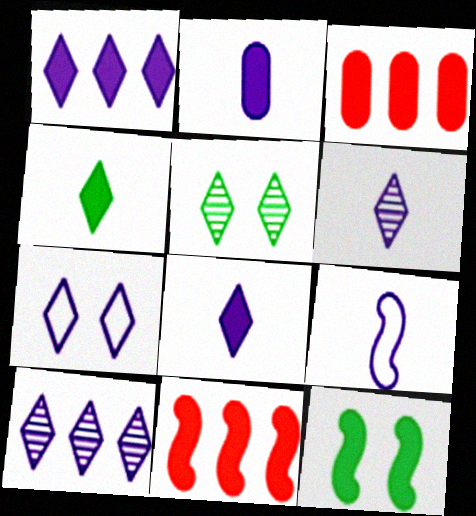[[1, 6, 7], 
[2, 6, 9], 
[3, 5, 9], 
[3, 8, 12], 
[7, 8, 10]]